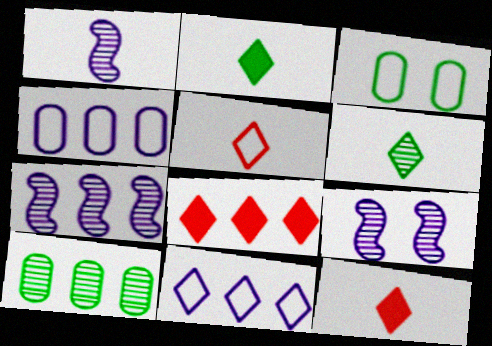[[1, 3, 8], 
[1, 7, 9], 
[3, 7, 12]]